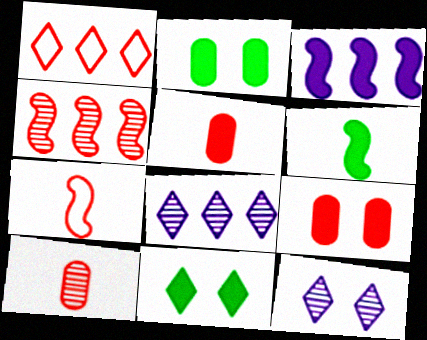[[2, 7, 8], 
[3, 5, 11]]